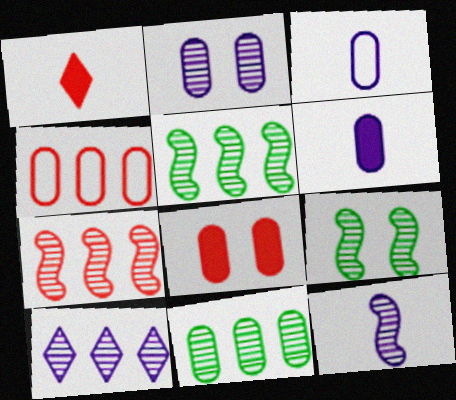[[2, 10, 12], 
[3, 8, 11], 
[7, 9, 12], 
[7, 10, 11]]